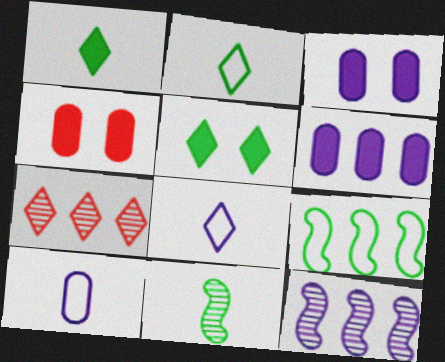[[2, 4, 12], 
[3, 8, 12], 
[5, 7, 8], 
[6, 7, 9]]